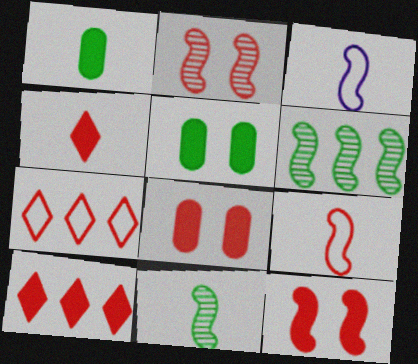[[3, 6, 12]]